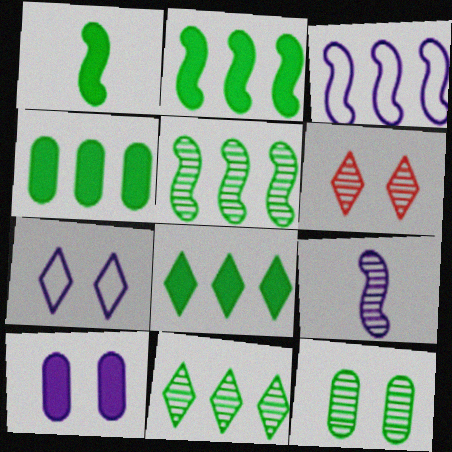[[2, 4, 8]]